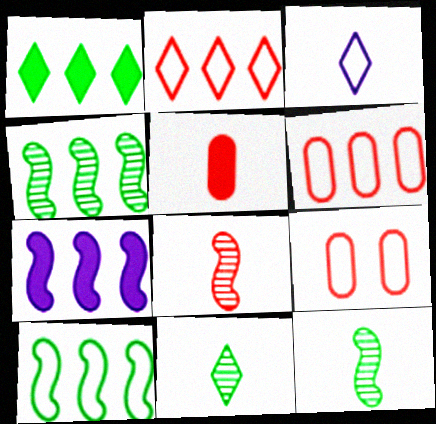[[3, 5, 12], 
[3, 9, 10], 
[7, 9, 11]]